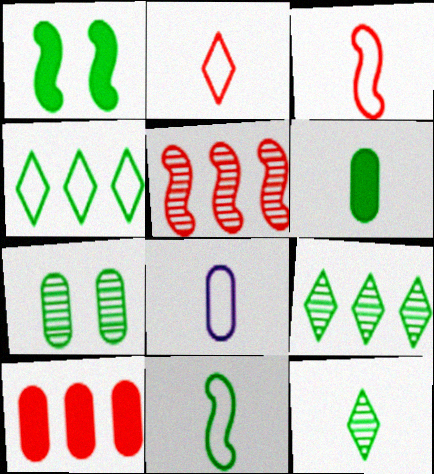[[2, 8, 11], 
[6, 11, 12], 
[7, 8, 10]]